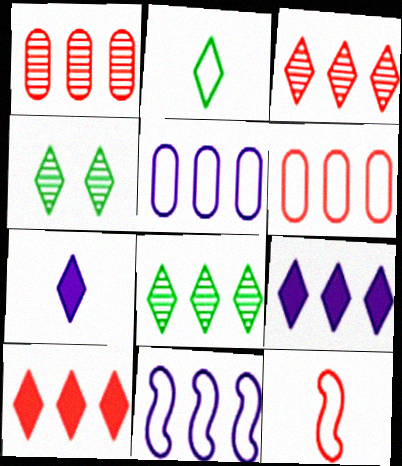[]